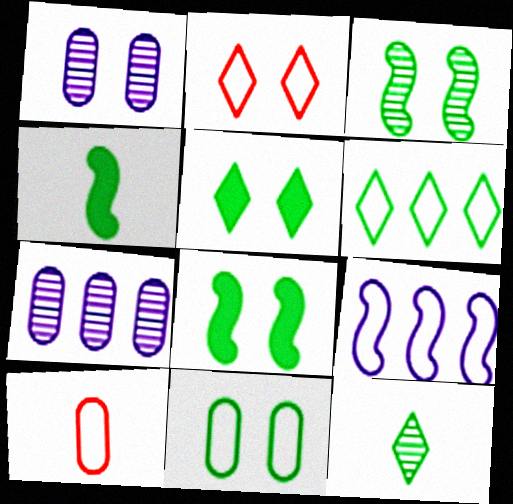[[1, 2, 8], 
[2, 4, 7], 
[3, 5, 11], 
[5, 6, 12]]